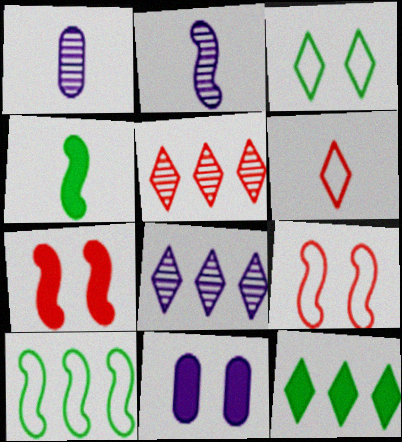[[1, 4, 6], 
[1, 9, 12], 
[2, 7, 10]]